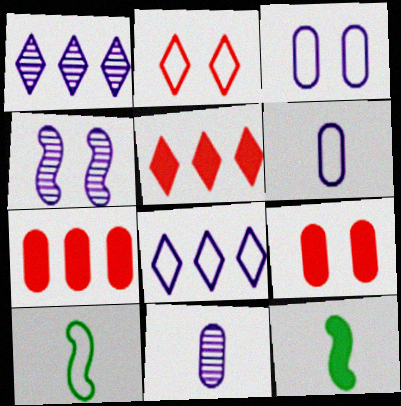[[1, 4, 11], 
[1, 9, 10]]